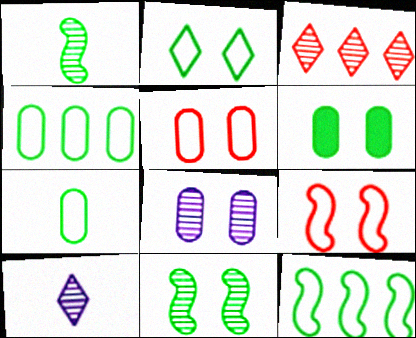[[1, 3, 8], 
[2, 6, 11], 
[2, 7, 12], 
[5, 6, 8]]